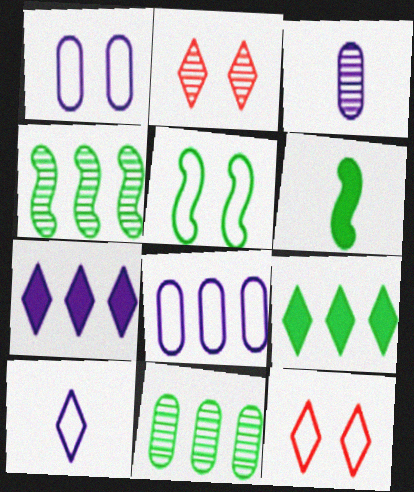[[1, 5, 12], 
[2, 3, 4], 
[2, 6, 8], 
[2, 9, 10], 
[4, 5, 6]]